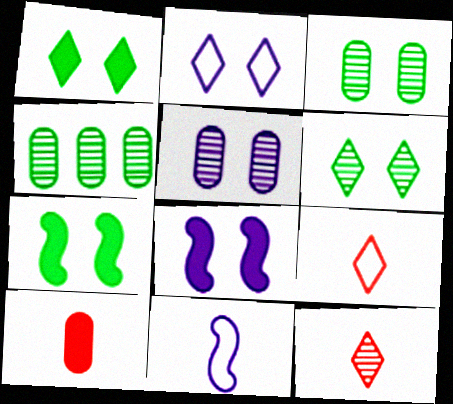[[2, 5, 8], 
[4, 8, 9]]